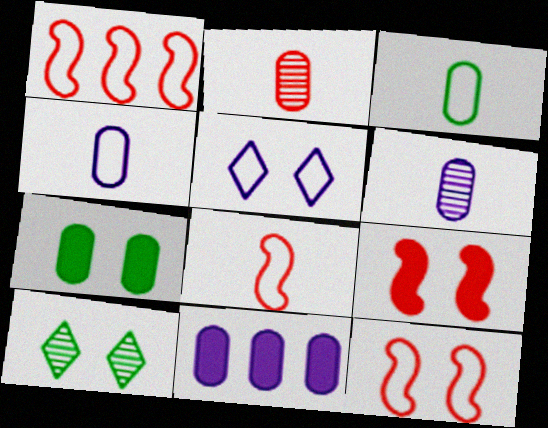[[1, 3, 5], 
[1, 8, 12], 
[8, 10, 11]]